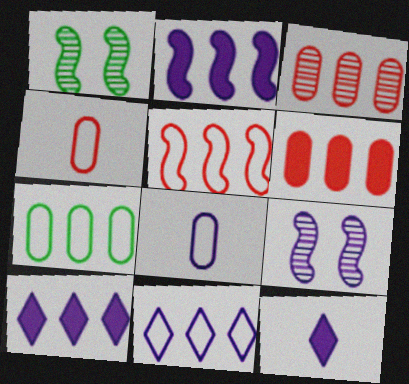[[1, 4, 10], 
[5, 7, 11], 
[8, 9, 10]]